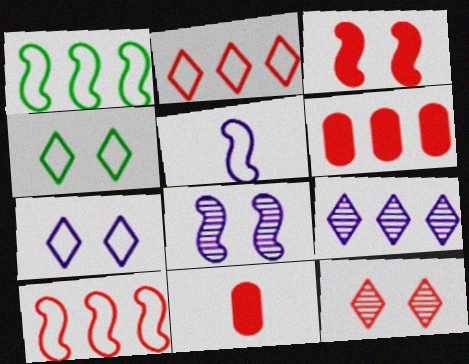[[1, 6, 9], 
[10, 11, 12]]